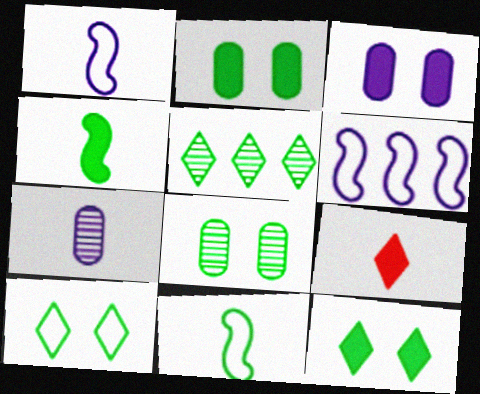[[2, 5, 11], 
[6, 8, 9], 
[7, 9, 11]]